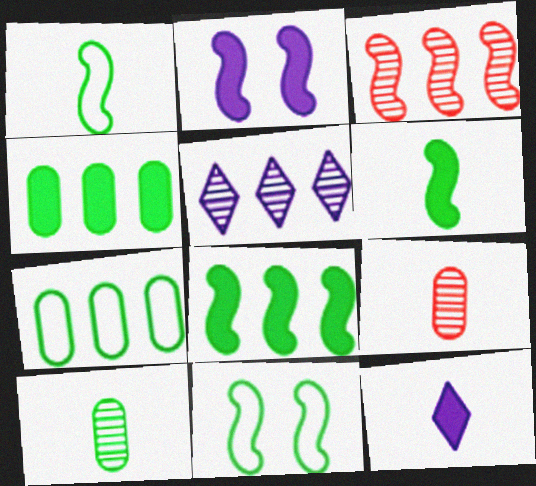[[1, 2, 3], 
[1, 9, 12]]